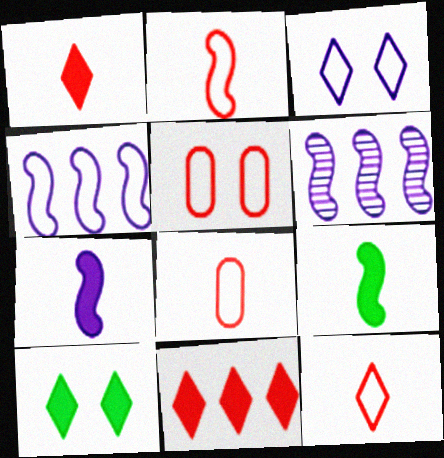[[2, 8, 12], 
[6, 8, 10]]